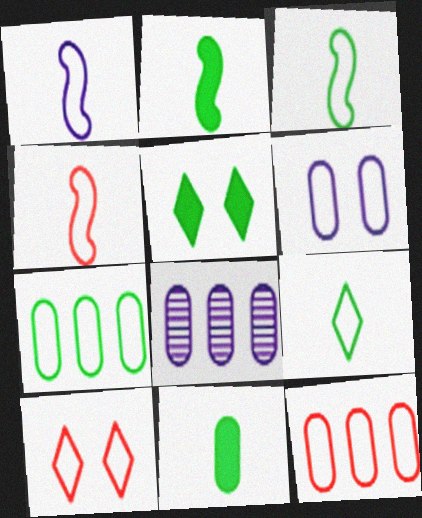[[1, 3, 4], 
[1, 7, 10], 
[2, 8, 10], 
[4, 5, 8], 
[4, 10, 12]]